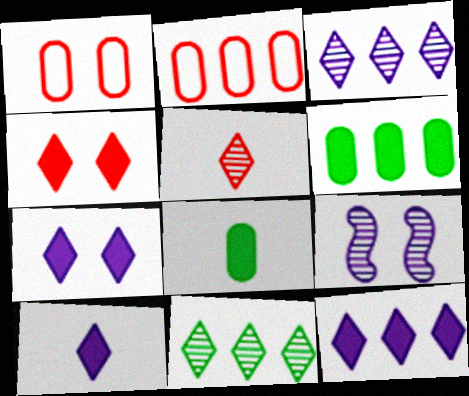[[7, 10, 12]]